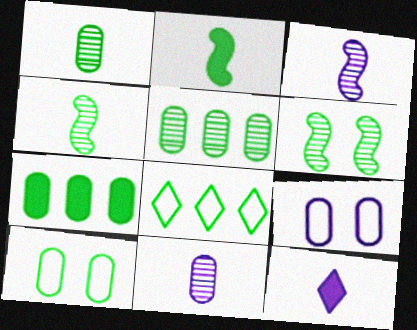[[1, 7, 10]]